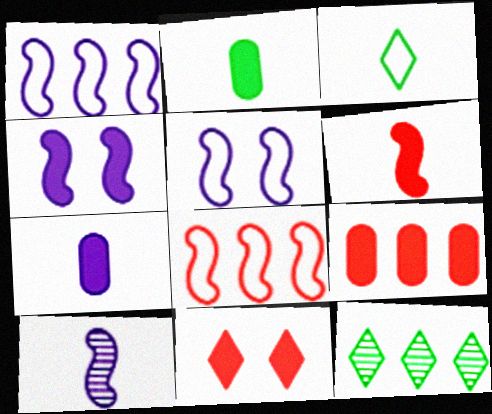[[1, 4, 10], 
[1, 9, 12], 
[6, 9, 11]]